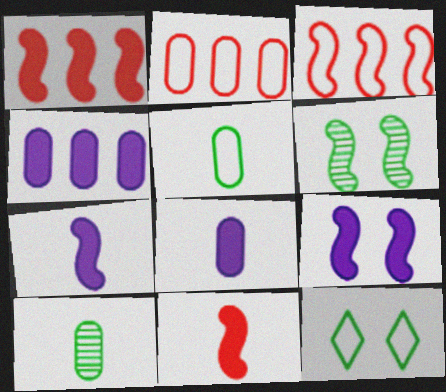[[3, 6, 7]]